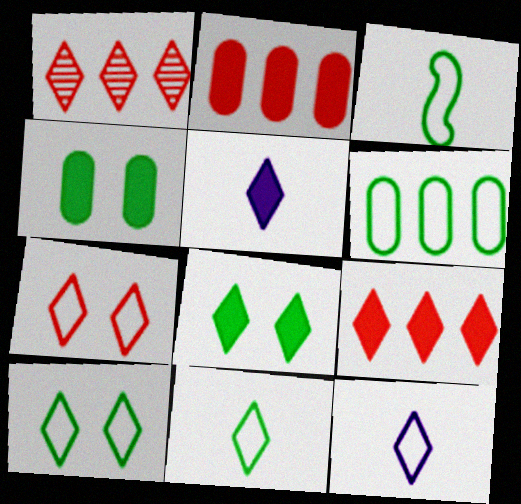[[1, 5, 10], 
[1, 8, 12], 
[3, 6, 10], 
[5, 8, 9]]